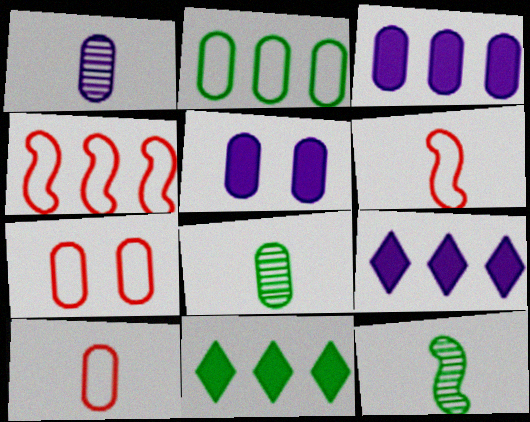[[3, 7, 8], 
[7, 9, 12]]